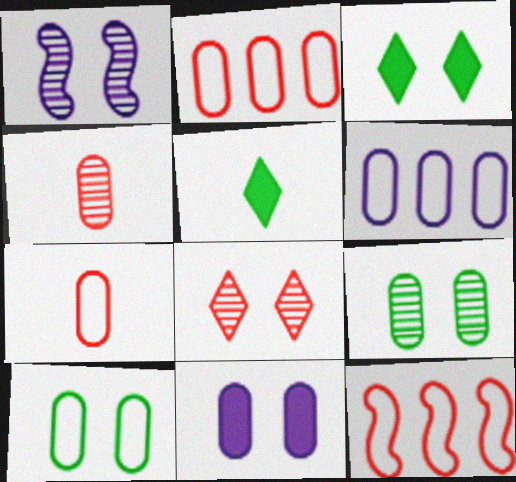[[1, 2, 5], 
[1, 8, 9], 
[6, 7, 10]]